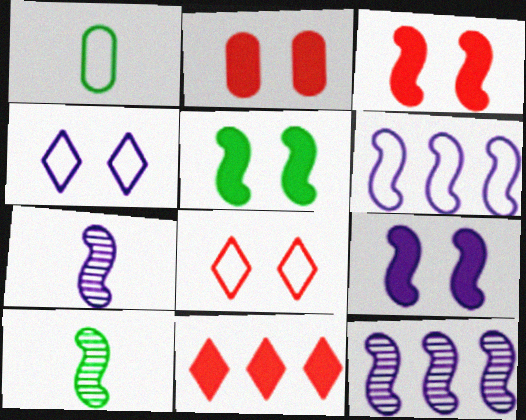[[1, 6, 8], 
[3, 5, 9], 
[3, 6, 10], 
[6, 7, 9]]